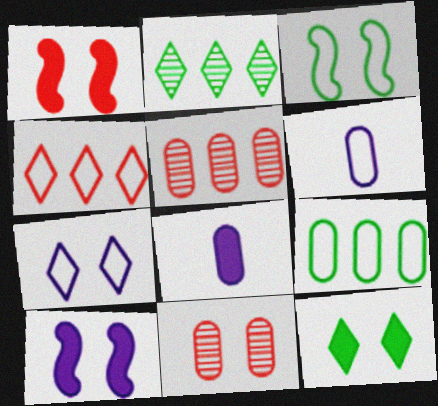[[1, 2, 6], 
[3, 4, 6], 
[8, 9, 11]]